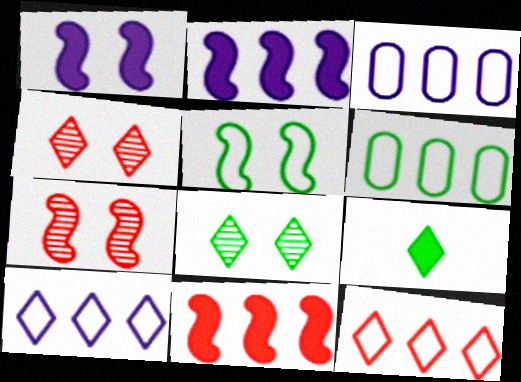[[1, 5, 7], 
[3, 7, 9], 
[4, 9, 10]]